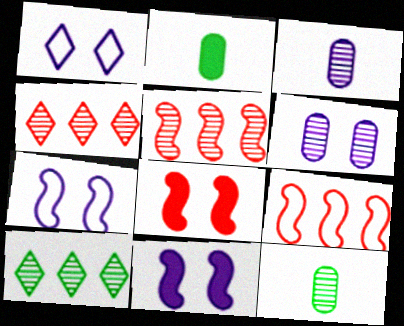[[1, 2, 5], 
[1, 6, 11], 
[2, 4, 7]]